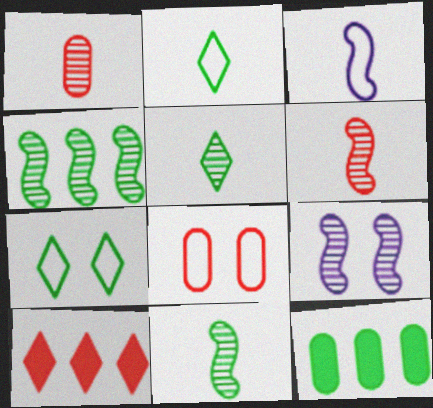[[4, 6, 9], 
[6, 8, 10], 
[7, 11, 12]]